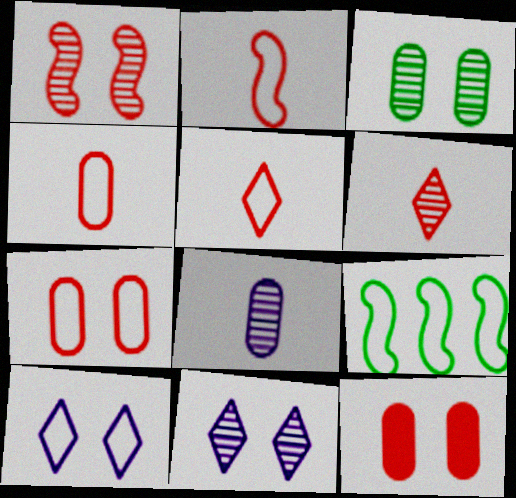[[1, 3, 11], 
[2, 4, 5], 
[4, 9, 10]]